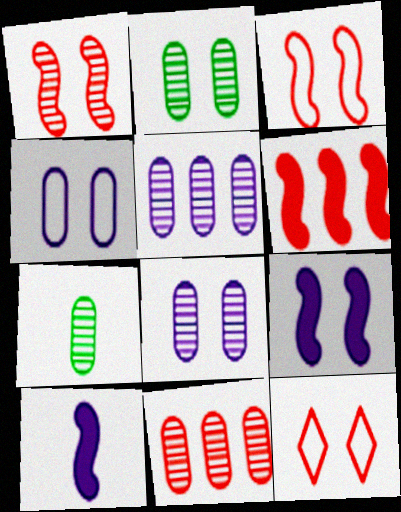[[2, 9, 12], 
[7, 8, 11]]